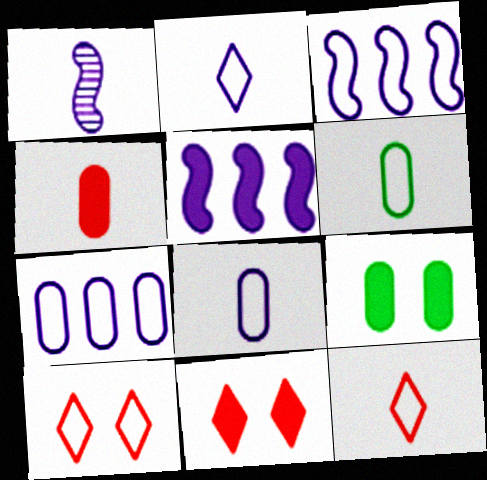[[3, 6, 10]]